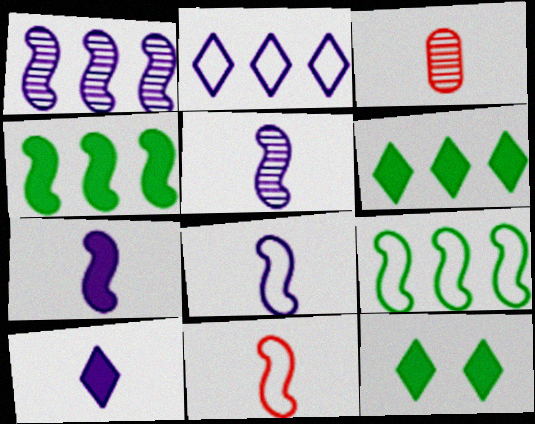[[5, 7, 8]]